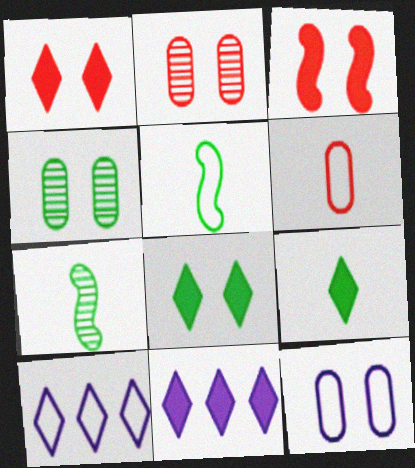[[1, 9, 11], 
[2, 5, 11]]